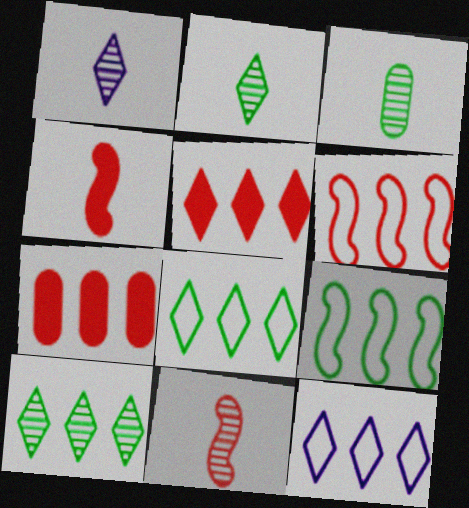[[1, 3, 11], 
[5, 10, 12]]